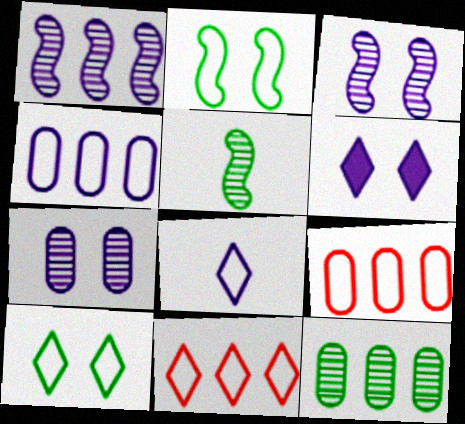[[2, 8, 9], 
[5, 6, 9], 
[8, 10, 11]]